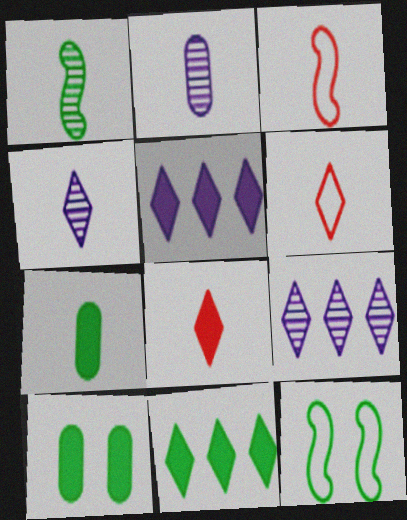[[3, 4, 7], 
[3, 9, 10]]